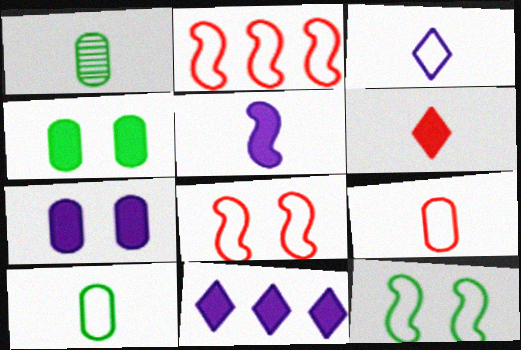[[1, 8, 11], 
[5, 7, 11]]